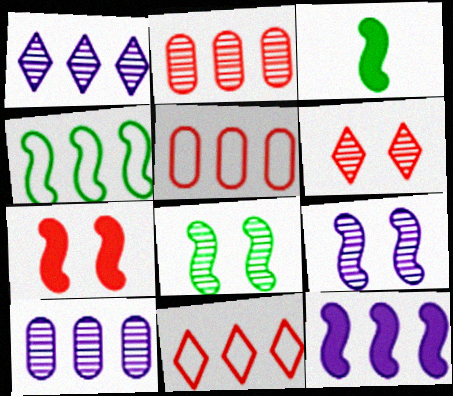[[3, 4, 8], 
[3, 7, 12]]